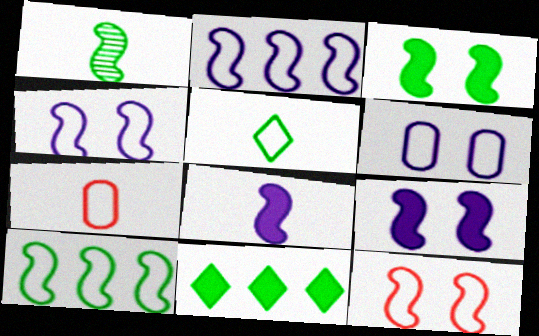[[1, 3, 10]]